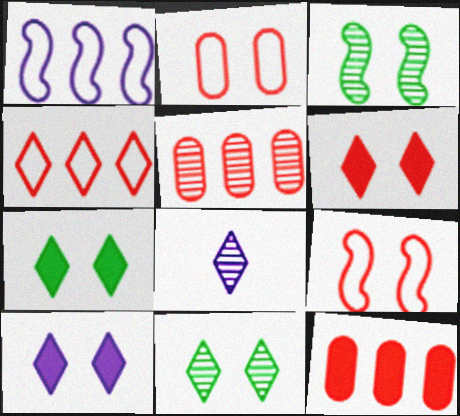[[2, 3, 10], 
[3, 5, 8], 
[4, 7, 8], 
[6, 7, 10]]